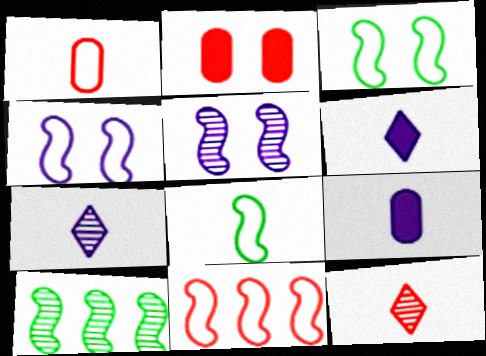[[2, 11, 12], 
[4, 8, 11], 
[8, 9, 12]]